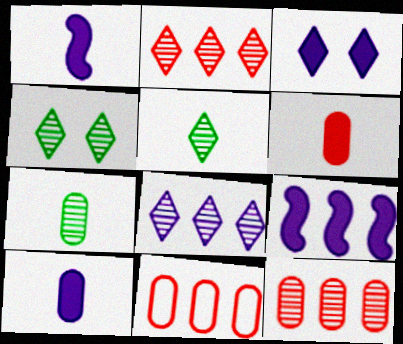[[1, 4, 11], 
[3, 9, 10]]